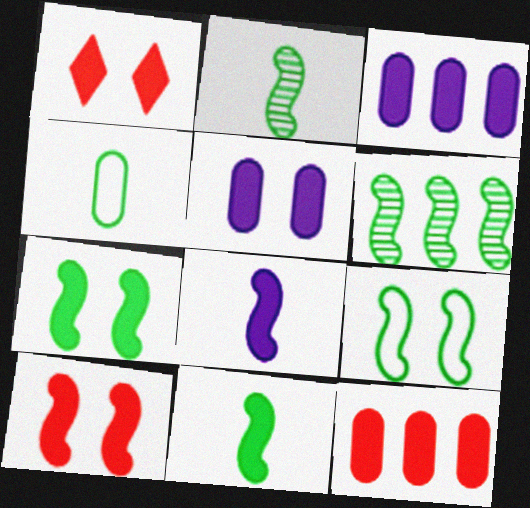[[1, 3, 11], 
[1, 5, 7], 
[6, 9, 11]]